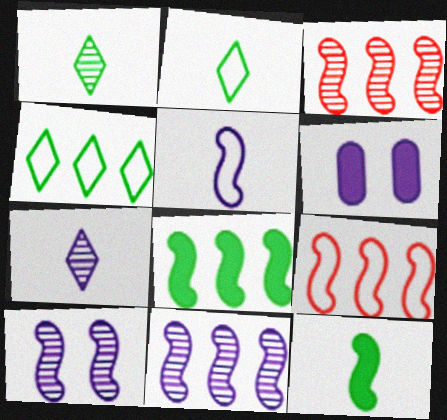[[1, 6, 9], 
[2, 3, 6], 
[8, 9, 11], 
[9, 10, 12]]